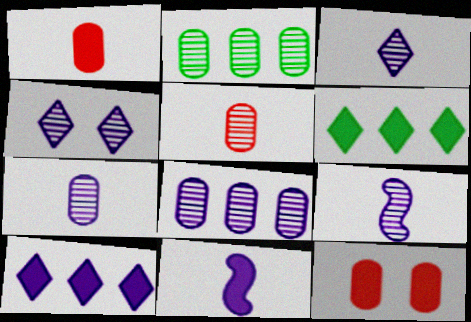[[3, 7, 9], 
[4, 8, 9], 
[6, 11, 12]]